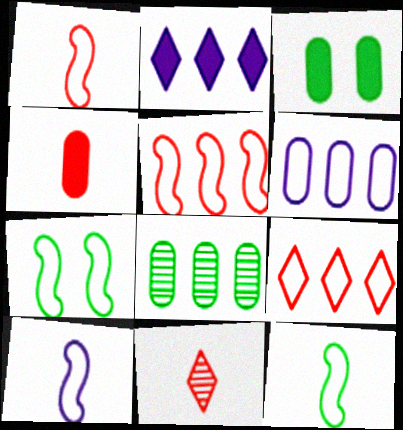[[1, 4, 11], 
[1, 10, 12], 
[2, 5, 8], 
[5, 7, 10]]